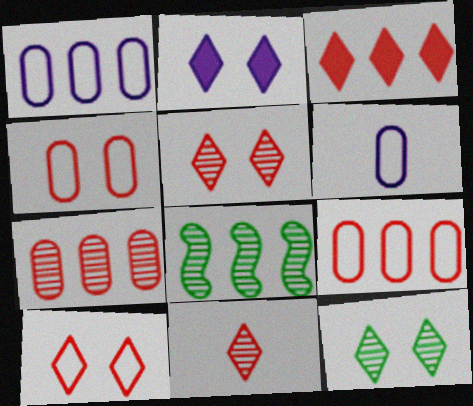[[1, 3, 8], 
[2, 10, 12], 
[3, 10, 11]]